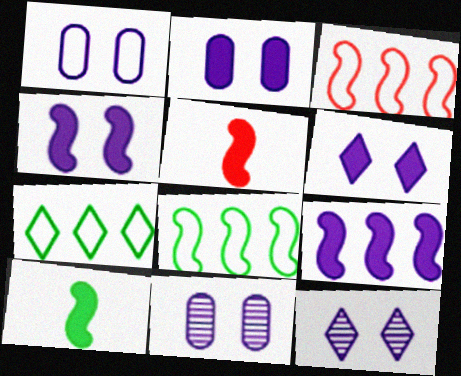[[1, 2, 11], 
[1, 4, 12], 
[2, 4, 6], 
[5, 7, 11]]